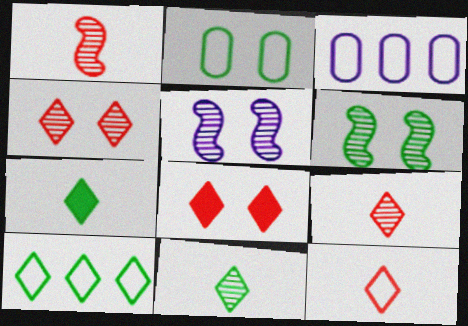[[2, 5, 8]]